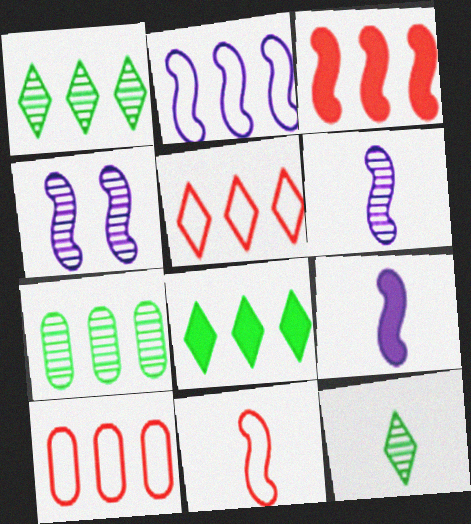[[2, 4, 9]]